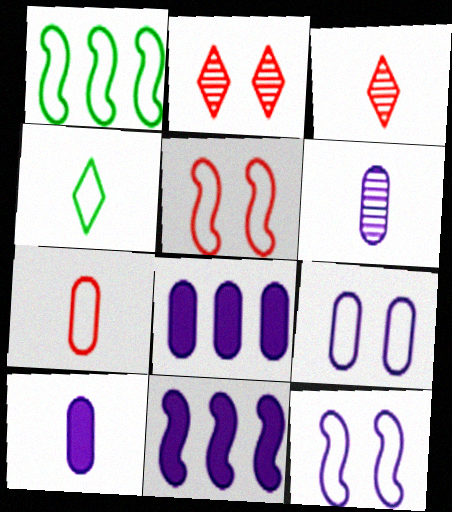[[1, 2, 10], 
[6, 8, 9]]